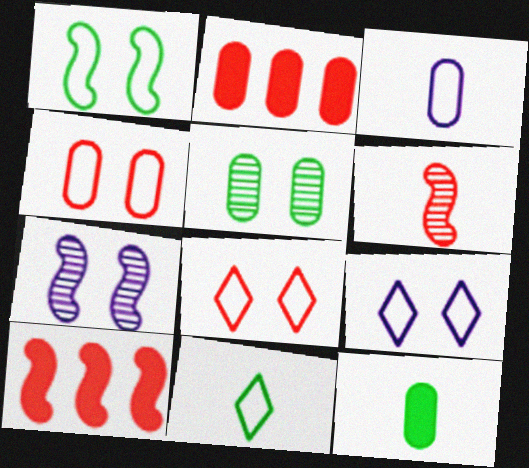[[1, 4, 9], 
[2, 3, 5], 
[2, 6, 8], 
[2, 7, 11]]